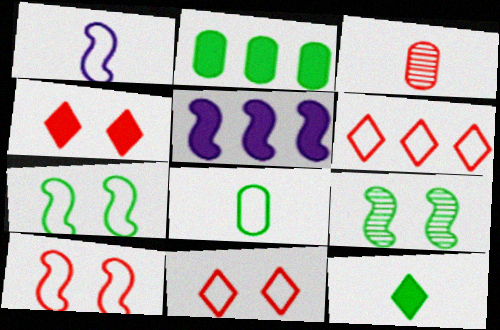[[1, 3, 12]]